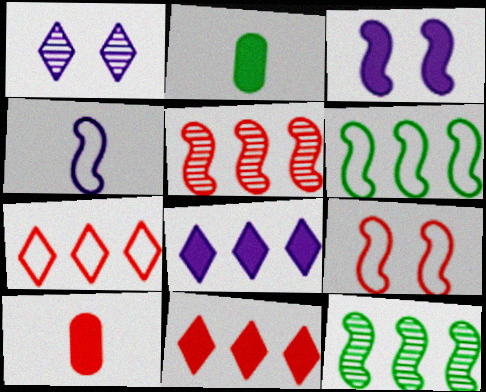[[1, 6, 10], 
[2, 3, 11], 
[4, 6, 9]]